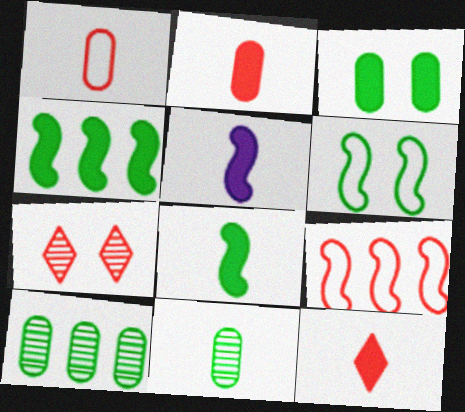[[2, 7, 9]]